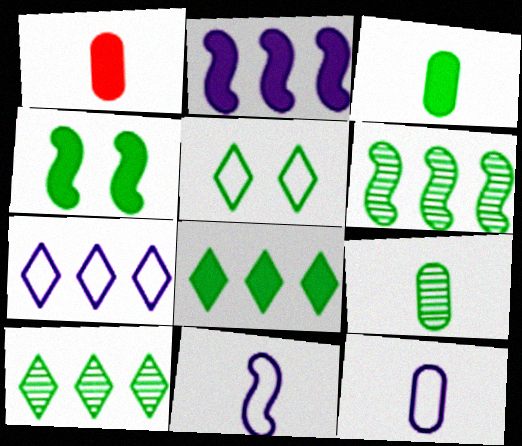[[1, 9, 12], 
[3, 4, 8], 
[3, 5, 6]]